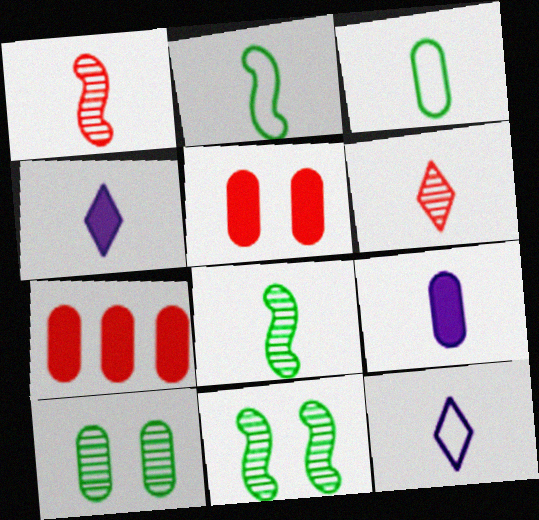[[1, 3, 4], 
[2, 6, 9], 
[7, 11, 12]]